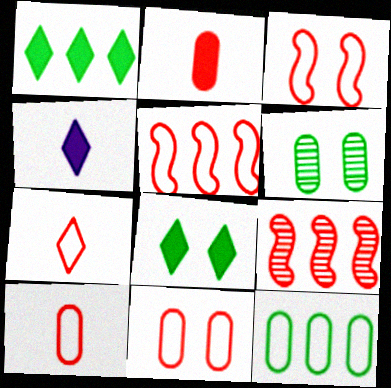[[4, 5, 6], 
[5, 7, 11]]